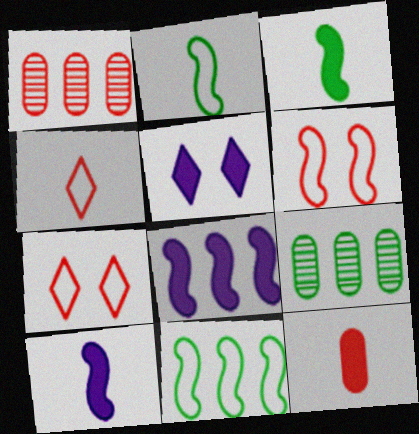[[1, 2, 5], 
[7, 9, 10]]